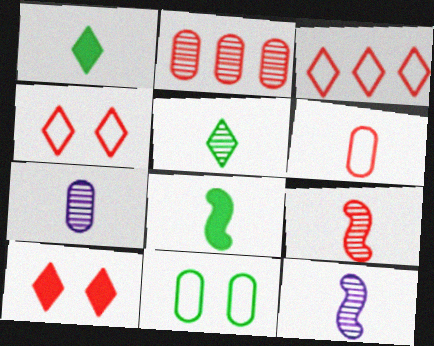[[1, 6, 12], 
[5, 7, 9]]